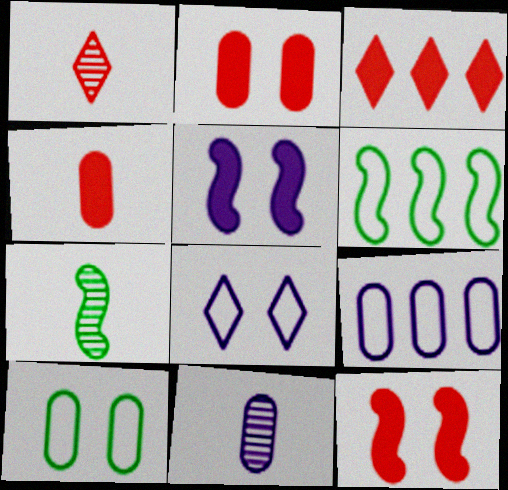[[1, 7, 11], 
[3, 4, 12]]